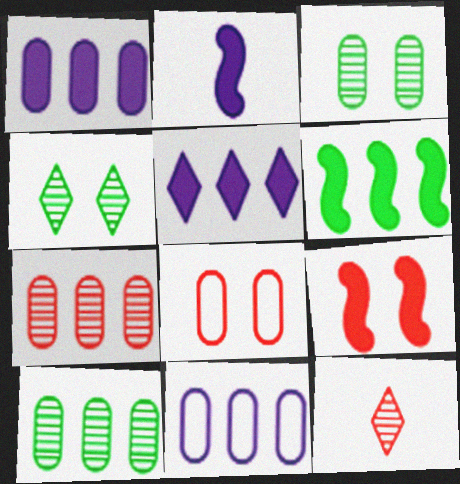[[2, 6, 9]]